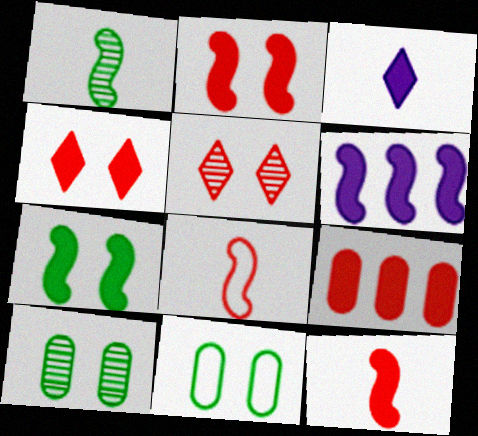[[3, 7, 9], 
[4, 9, 12], 
[5, 8, 9], 
[6, 7, 12]]